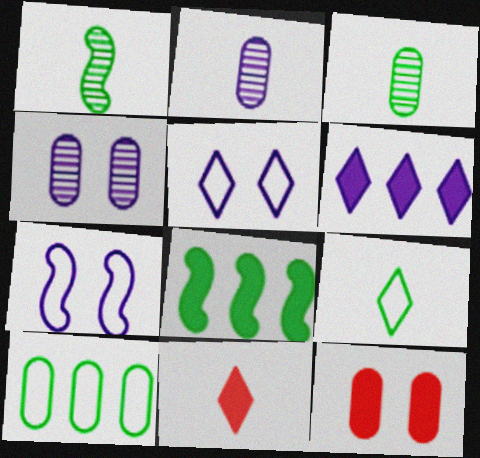[[2, 6, 7], 
[2, 10, 12]]